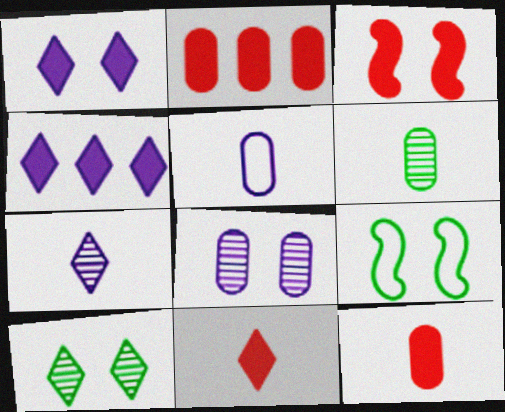[[2, 3, 11], 
[2, 7, 9], 
[5, 6, 12]]